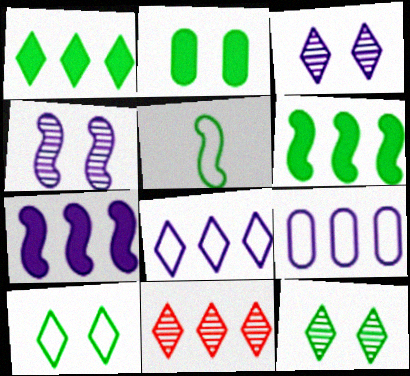[[1, 8, 11], 
[6, 9, 11]]